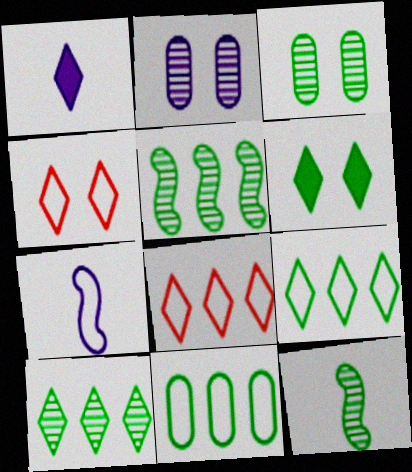[[1, 4, 10], 
[3, 10, 12], 
[4, 7, 11], 
[6, 11, 12]]